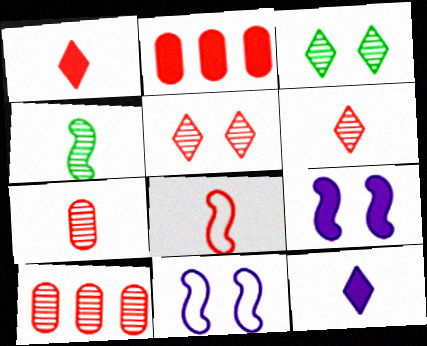[[1, 7, 8], 
[2, 5, 8]]